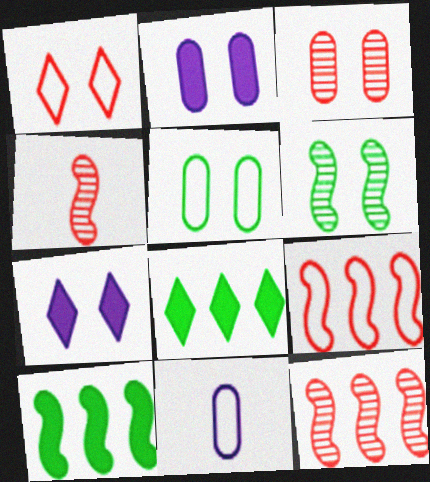[[1, 2, 6], 
[2, 3, 5]]